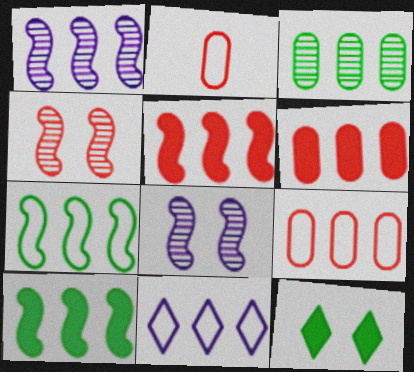[[1, 2, 12], 
[1, 5, 7], 
[3, 5, 11], 
[7, 9, 11]]